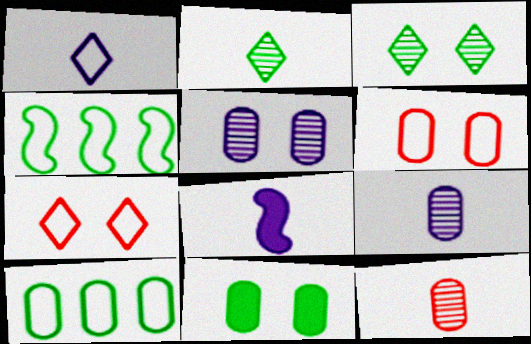[[1, 4, 6], 
[1, 8, 9], 
[2, 4, 11], 
[5, 6, 11]]